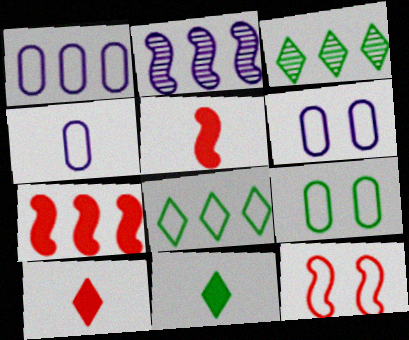[[1, 3, 7], 
[1, 4, 6], 
[2, 9, 10], 
[3, 5, 6], 
[4, 8, 12]]